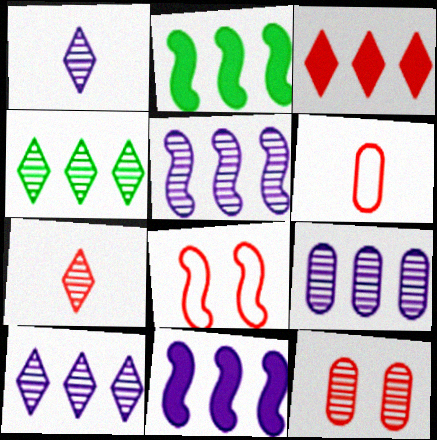[[5, 9, 10]]